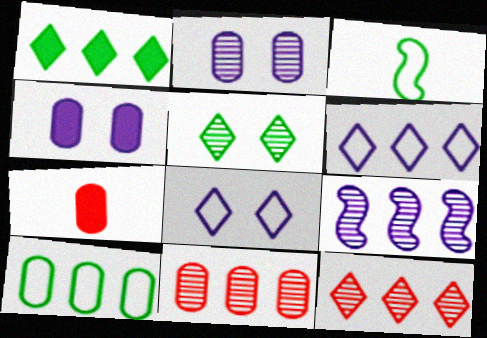[[1, 6, 12], 
[2, 7, 10], 
[3, 4, 12]]